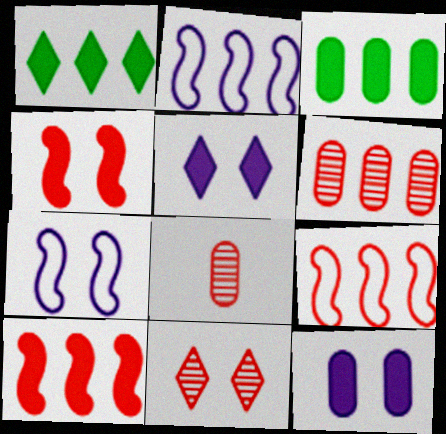[[1, 2, 6], 
[1, 7, 8]]